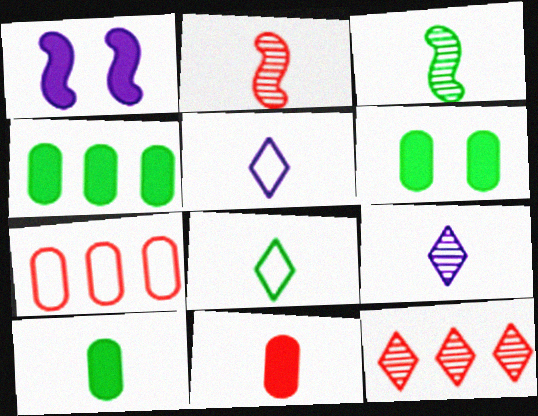[[2, 5, 10], 
[3, 5, 11], 
[3, 8, 10], 
[4, 6, 10]]